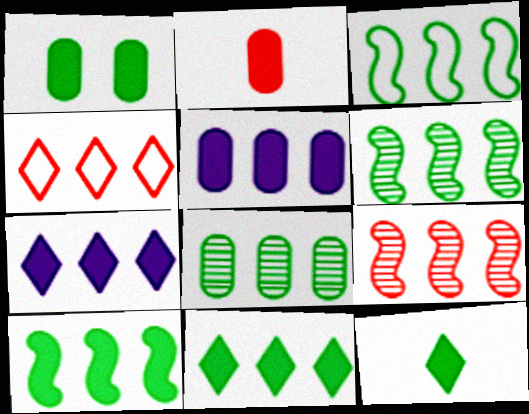[[1, 2, 5], 
[1, 10, 12], 
[3, 6, 10], 
[3, 8, 11], 
[4, 5, 6]]